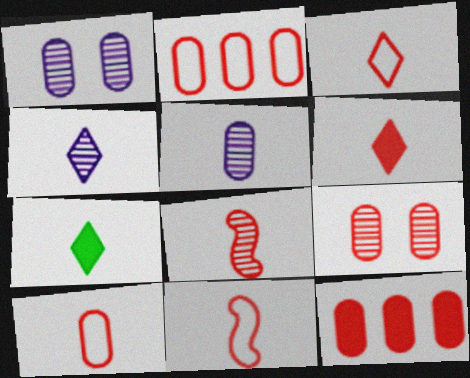[[3, 4, 7], 
[3, 10, 11], 
[5, 7, 11], 
[6, 8, 10], 
[9, 10, 12]]